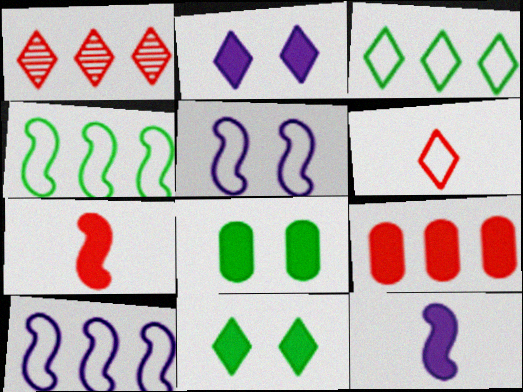[[9, 11, 12]]